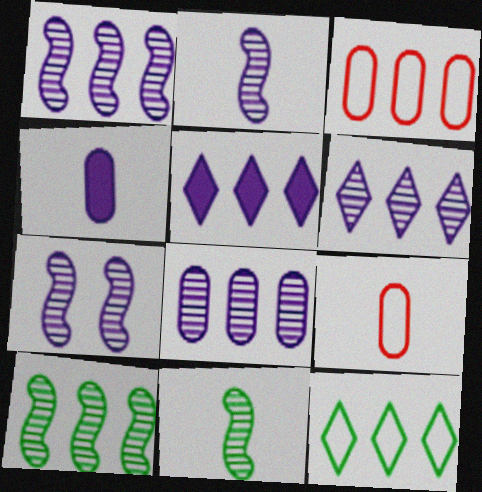[[1, 2, 7], 
[1, 6, 8], 
[3, 5, 10]]